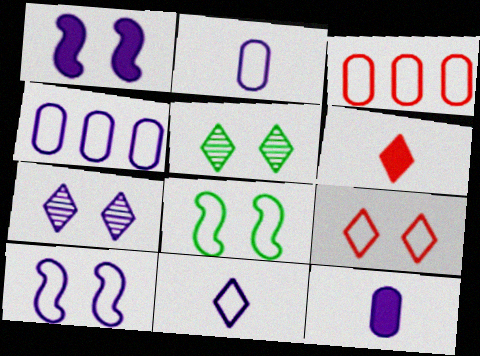[[3, 8, 11], 
[4, 10, 11]]